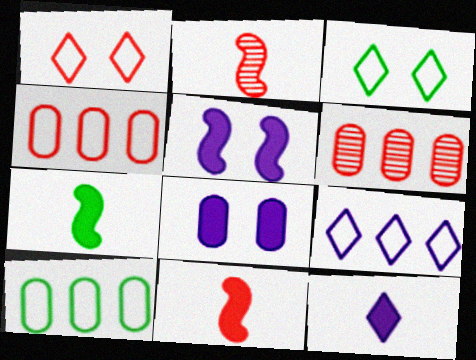[[1, 6, 11]]